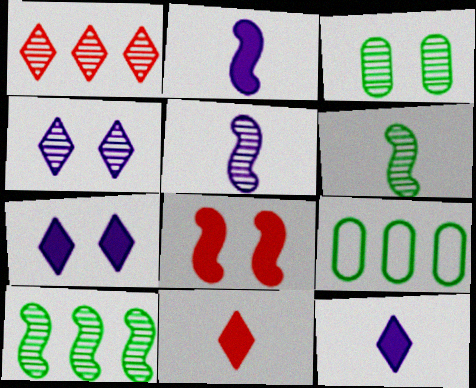[[1, 3, 5]]